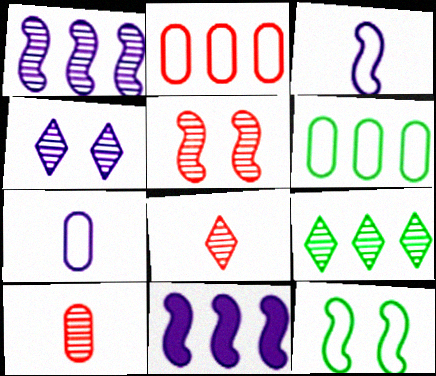[[2, 9, 11], 
[4, 7, 11], 
[4, 8, 9]]